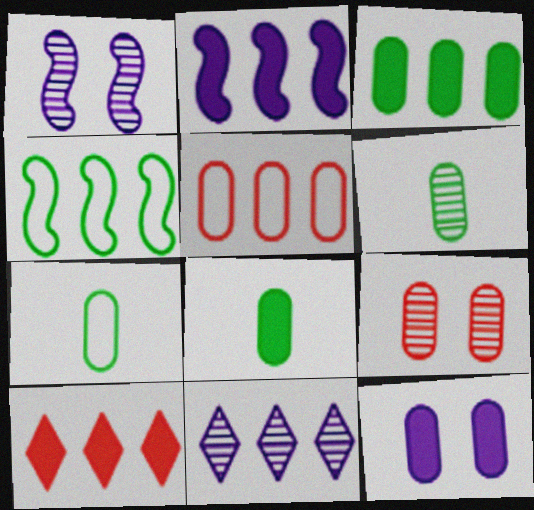[[1, 7, 10], 
[2, 3, 10], 
[5, 6, 12], 
[6, 7, 8]]